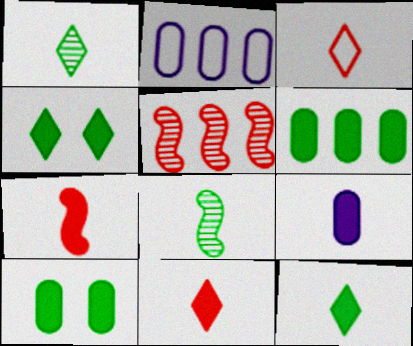[[3, 8, 9], 
[7, 9, 12]]